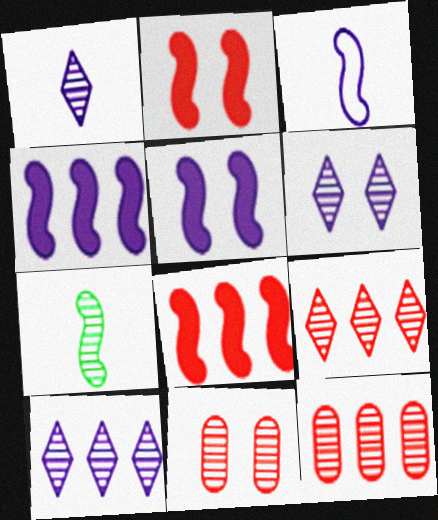[[1, 6, 10], 
[6, 7, 12], 
[7, 10, 11]]